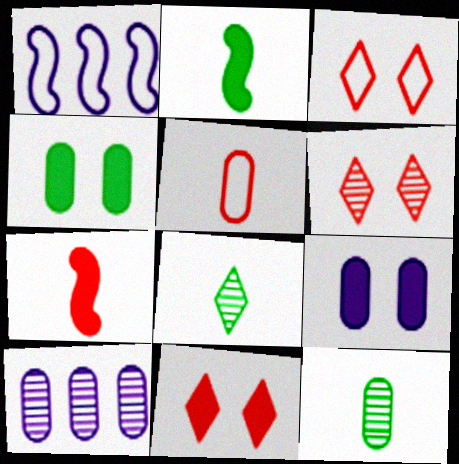[[1, 11, 12], 
[2, 3, 10], 
[3, 6, 11], 
[4, 5, 10]]